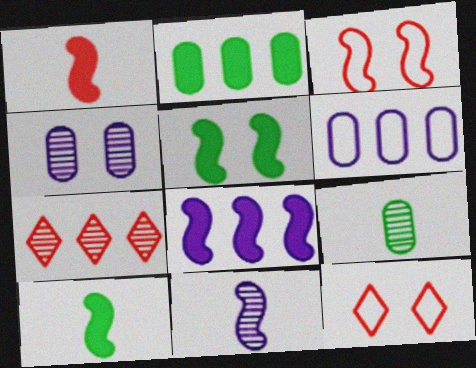[[1, 5, 8], 
[2, 11, 12], 
[4, 5, 12], 
[8, 9, 12]]